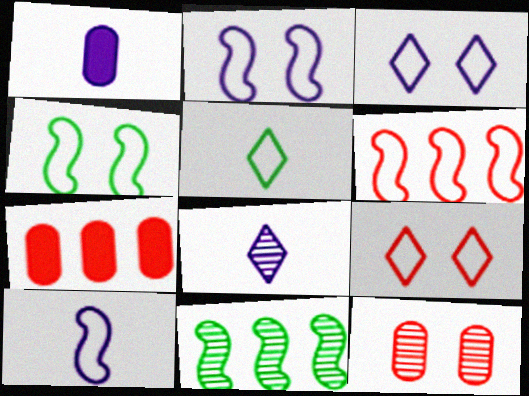[[1, 8, 10], 
[1, 9, 11], 
[4, 6, 10], 
[4, 7, 8], 
[8, 11, 12]]